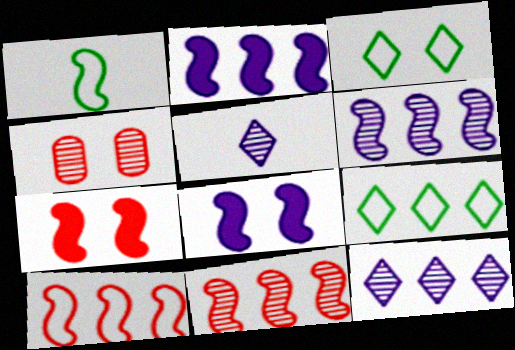[[1, 6, 7], 
[1, 8, 11], 
[3, 4, 8]]